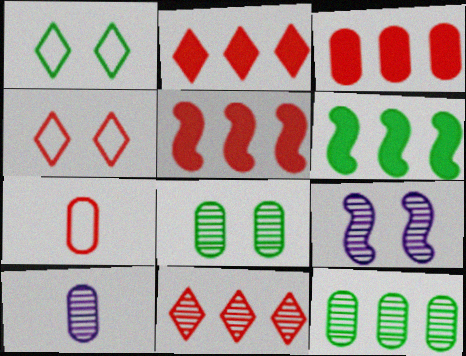[[1, 5, 10], 
[2, 3, 5], 
[4, 6, 10]]